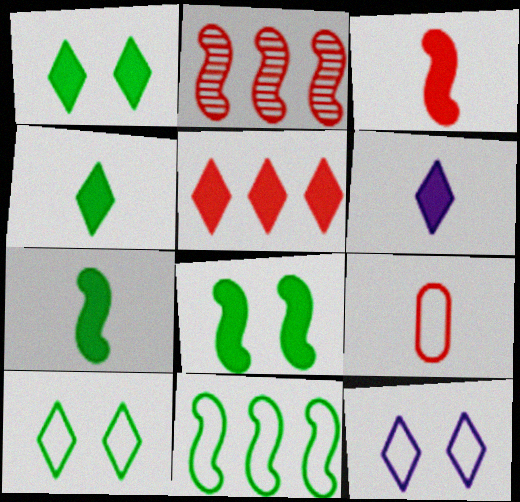[[1, 5, 6], 
[9, 11, 12]]